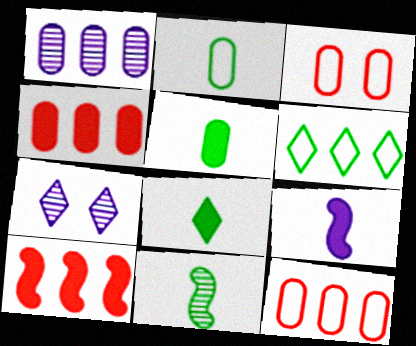[[1, 3, 5], 
[1, 6, 10], 
[2, 7, 10], 
[2, 8, 11]]